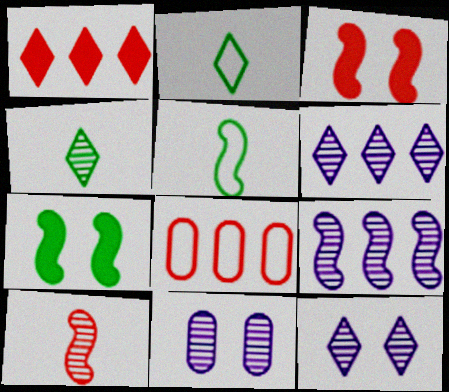[[1, 2, 12], 
[1, 5, 11], 
[3, 5, 9]]